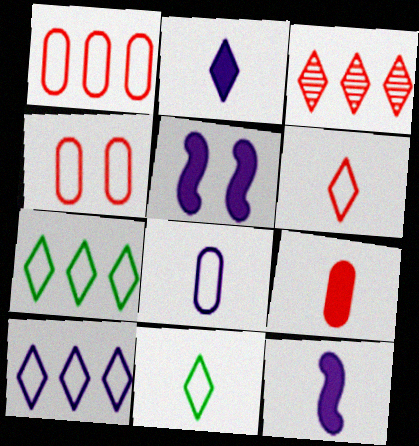[]